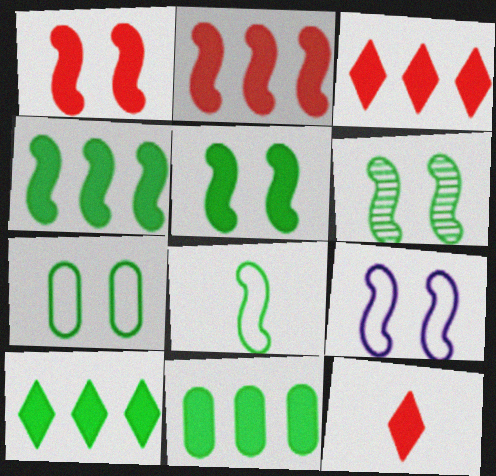[[1, 6, 9], 
[4, 6, 8], 
[4, 10, 11]]